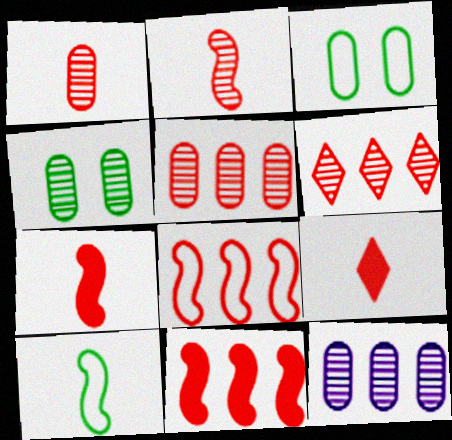[[1, 4, 12]]